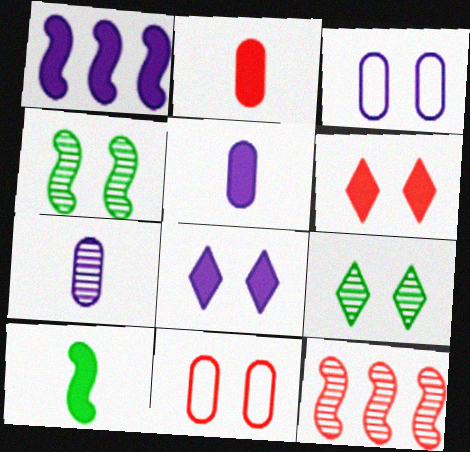[[1, 5, 8], 
[3, 4, 6], 
[4, 8, 11], 
[7, 9, 12]]